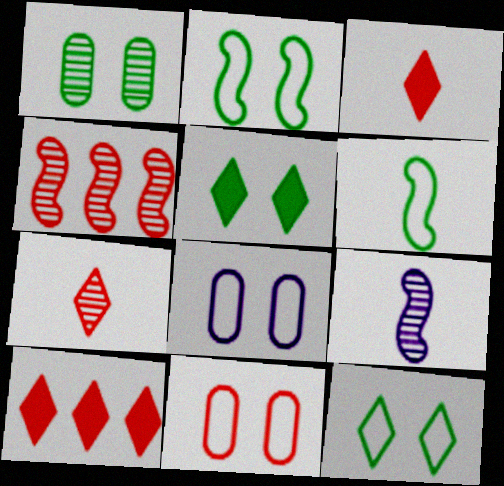[[1, 2, 5], 
[3, 4, 11]]